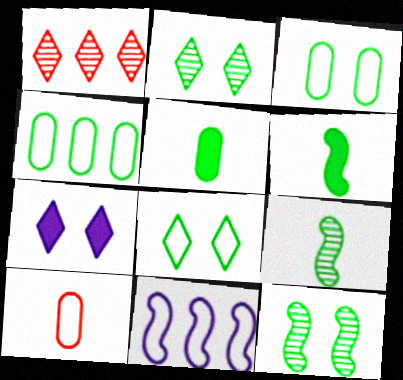[[2, 4, 6], 
[8, 10, 11]]